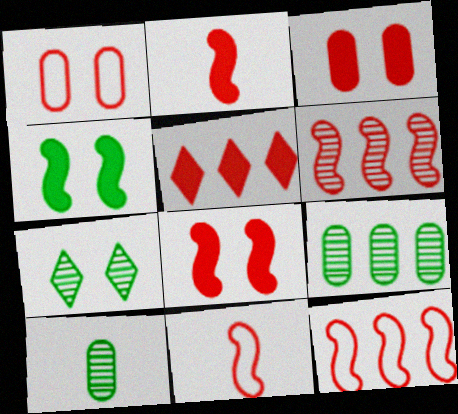[[2, 3, 5], 
[6, 8, 11]]